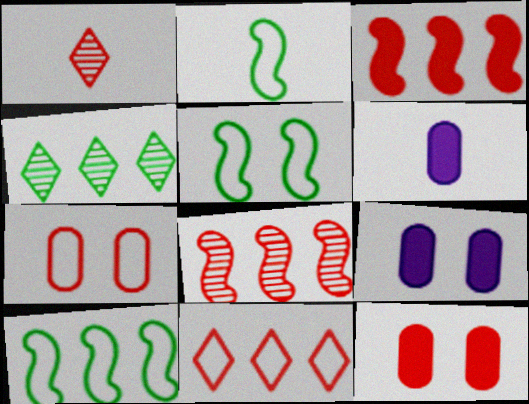[[1, 2, 6], 
[1, 3, 7], 
[1, 9, 10], 
[2, 5, 10]]